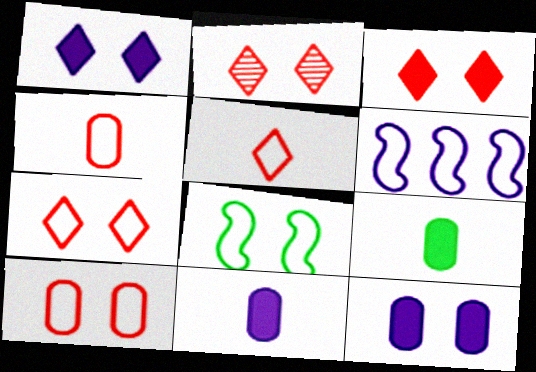[[2, 3, 7], 
[2, 6, 9], 
[2, 8, 12]]